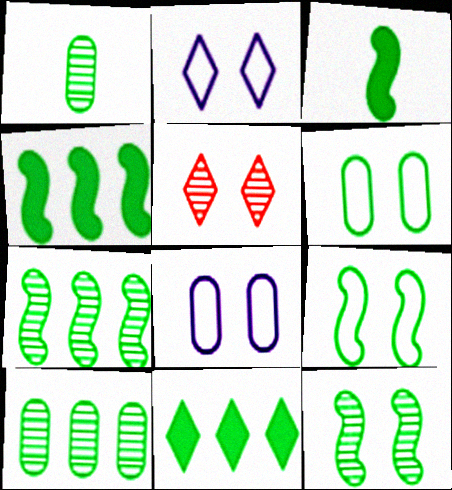[[1, 9, 11], 
[3, 7, 9]]